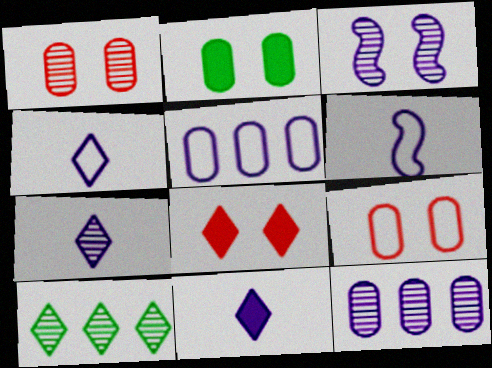[[3, 5, 11], 
[3, 7, 12], 
[4, 7, 11], 
[4, 8, 10]]